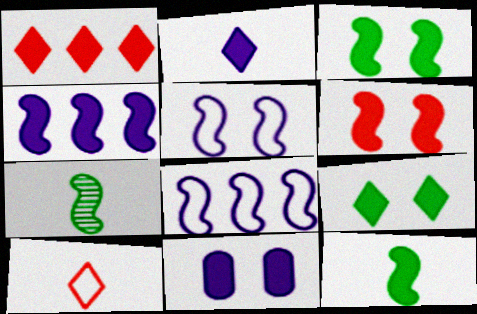[[1, 2, 9], 
[1, 11, 12], 
[2, 4, 11], 
[4, 6, 12], 
[6, 7, 8], 
[6, 9, 11]]